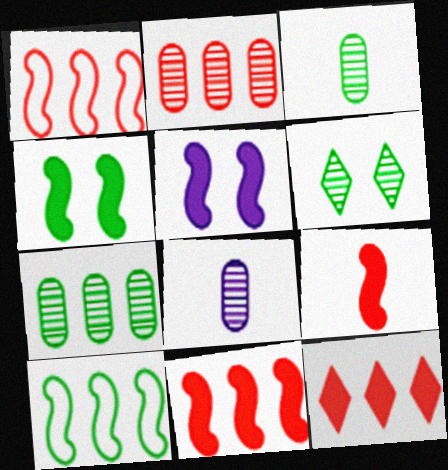[[1, 2, 12]]